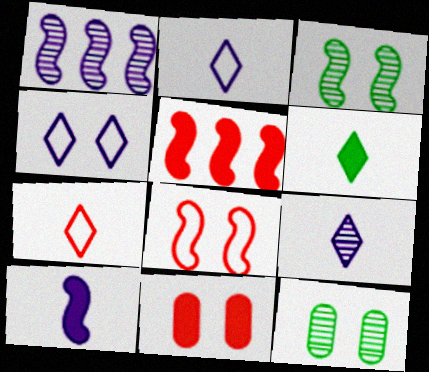[[2, 5, 12], 
[3, 4, 11], 
[6, 7, 9]]